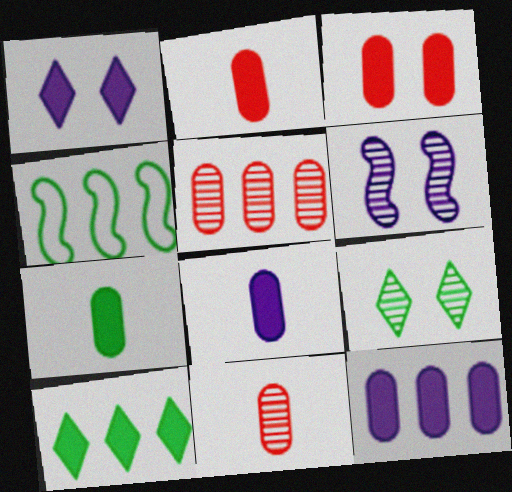[[1, 4, 11], 
[2, 7, 8], 
[3, 7, 12], 
[4, 7, 9]]